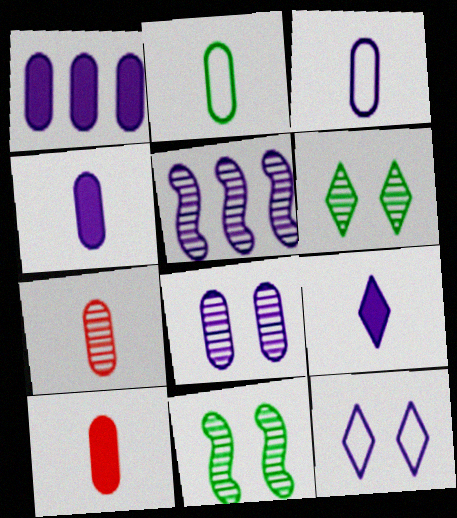[[1, 3, 8], 
[2, 4, 7], 
[4, 5, 12], 
[5, 6, 7]]